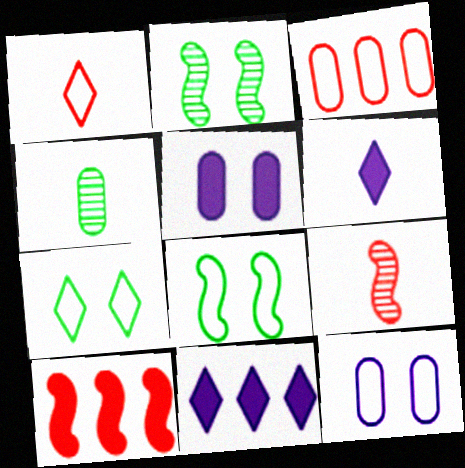[[2, 3, 6], 
[3, 4, 5]]